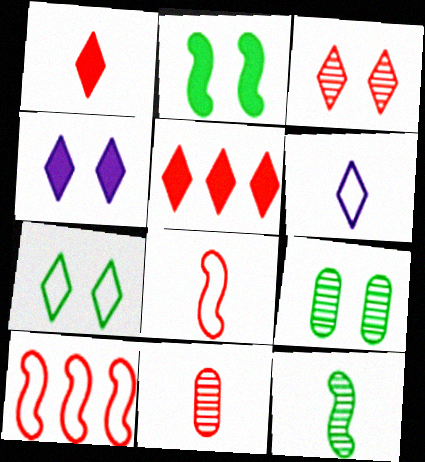[[1, 8, 11], 
[2, 7, 9], 
[3, 4, 7]]